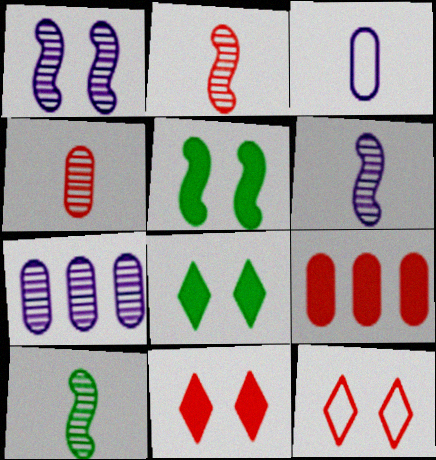[[2, 6, 10], 
[2, 9, 12]]